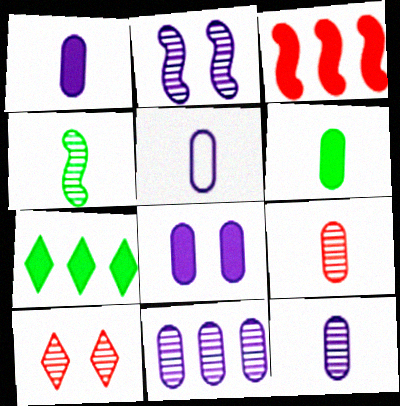[[1, 5, 12], 
[4, 10, 11], 
[5, 6, 9], 
[5, 8, 11]]